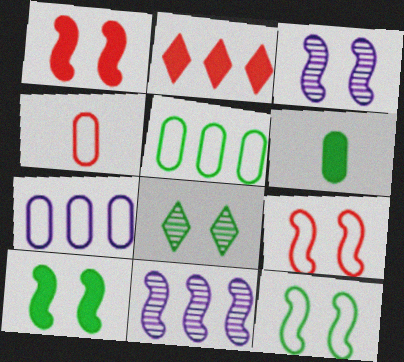[[1, 3, 12], 
[2, 5, 11], 
[3, 9, 10]]